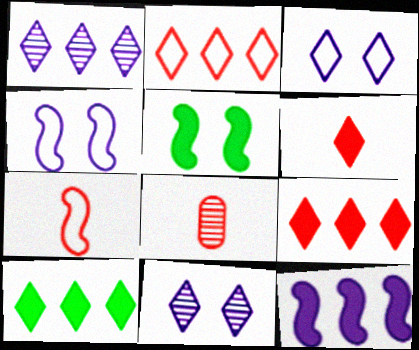[[1, 2, 10], 
[4, 8, 10], 
[6, 7, 8]]